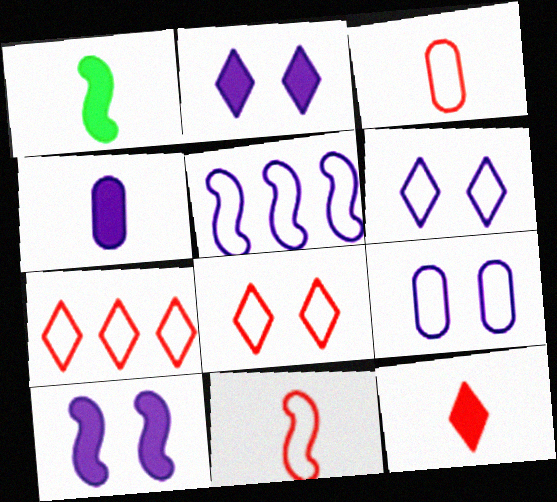[[1, 4, 12]]